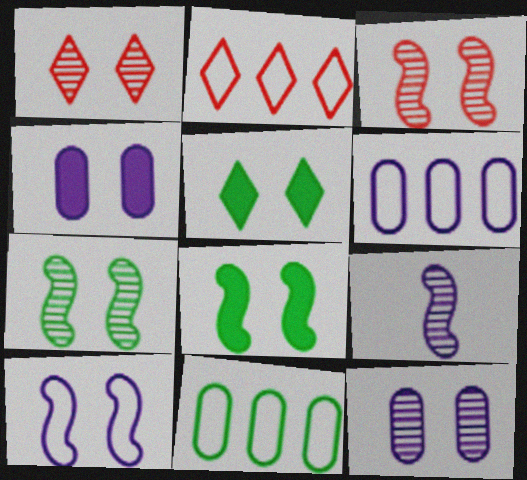[[1, 7, 12], 
[3, 8, 10]]